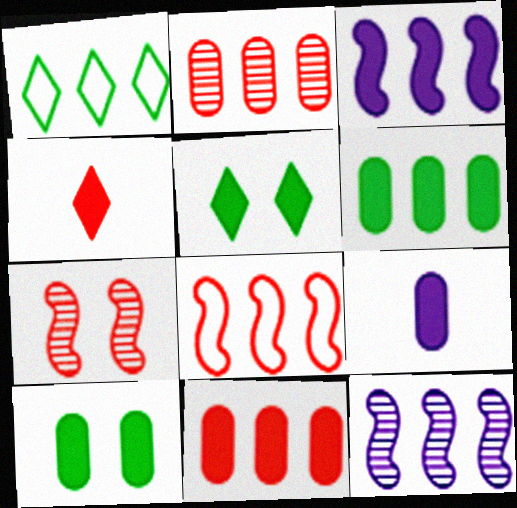[[1, 2, 3], 
[1, 7, 9], 
[1, 11, 12], 
[3, 4, 10], 
[9, 10, 11]]